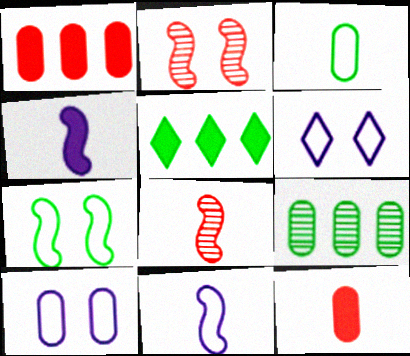[[5, 8, 10], 
[9, 10, 12]]